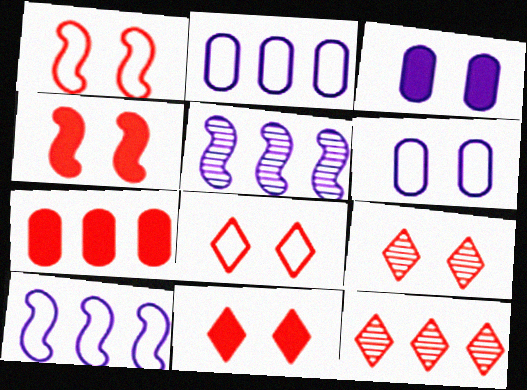[[8, 9, 11]]